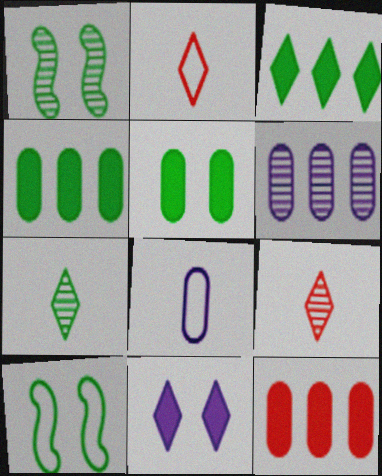[[1, 6, 9], 
[4, 7, 10]]